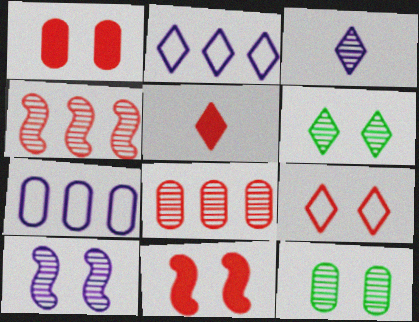[[2, 5, 6], 
[3, 4, 12]]